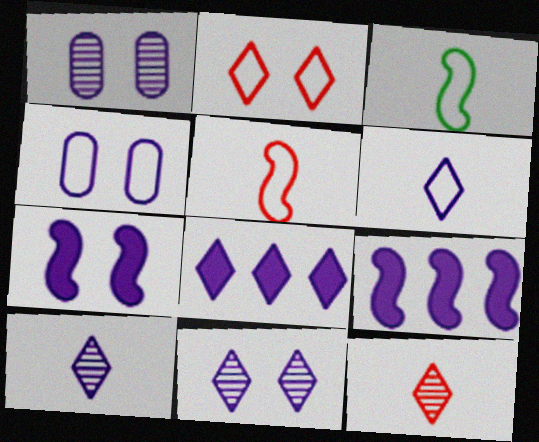[[1, 6, 9], 
[4, 7, 11], 
[4, 9, 10], 
[6, 8, 11]]